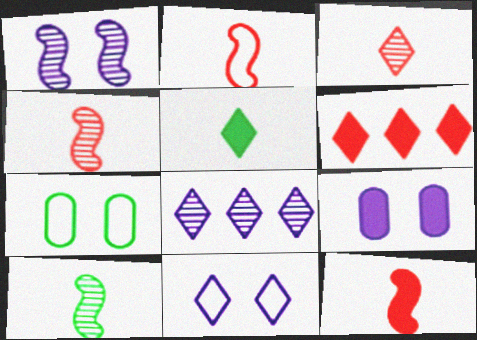[[1, 9, 11], 
[2, 4, 12], 
[7, 8, 12]]